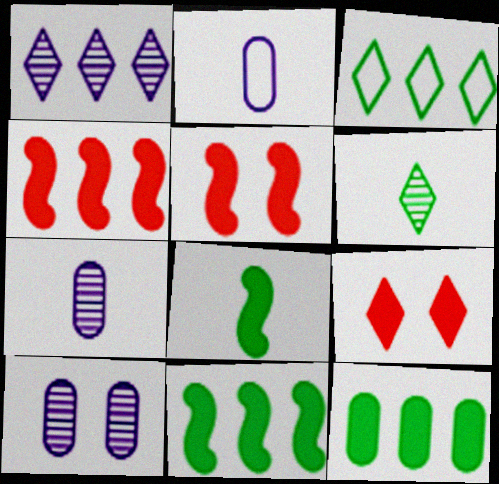[[3, 5, 7]]